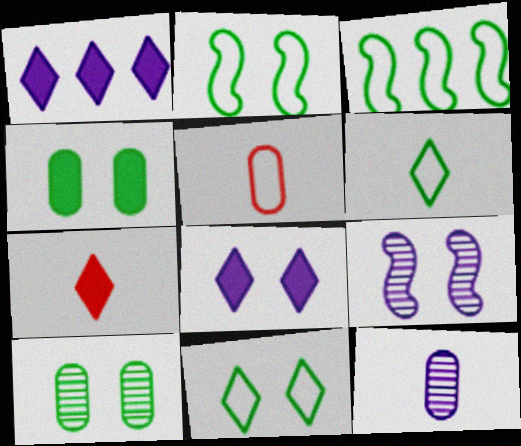[]